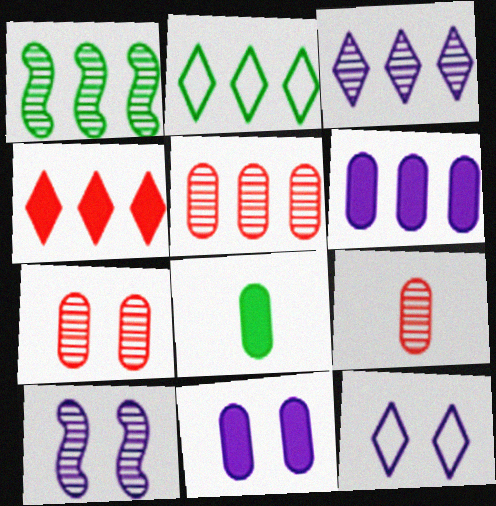[[1, 3, 5], 
[2, 3, 4], 
[5, 7, 9], 
[10, 11, 12]]